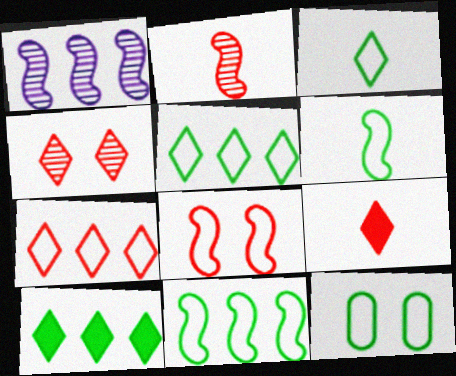[[1, 9, 12], 
[3, 11, 12], 
[4, 7, 9], 
[5, 6, 12]]